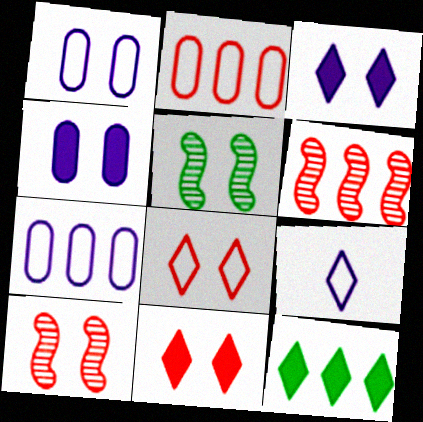[[1, 5, 11], 
[4, 5, 8], 
[6, 7, 12]]